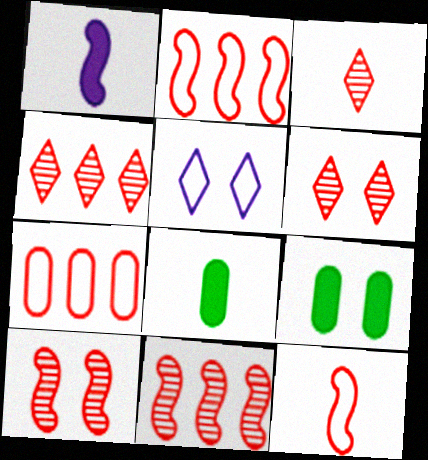[[3, 4, 6], 
[5, 8, 11], 
[5, 9, 10]]